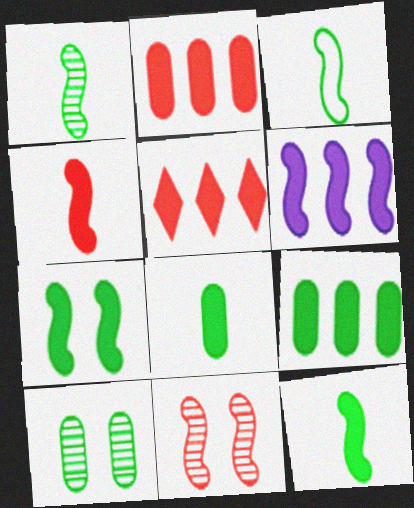[[1, 3, 12], 
[3, 6, 11], 
[4, 6, 7], 
[5, 6, 9]]